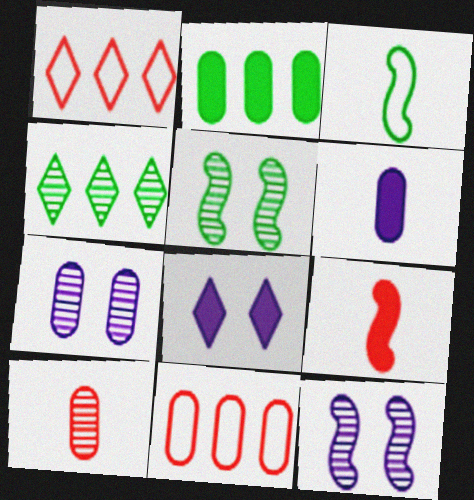[[1, 5, 6], 
[2, 8, 9], 
[4, 10, 12]]